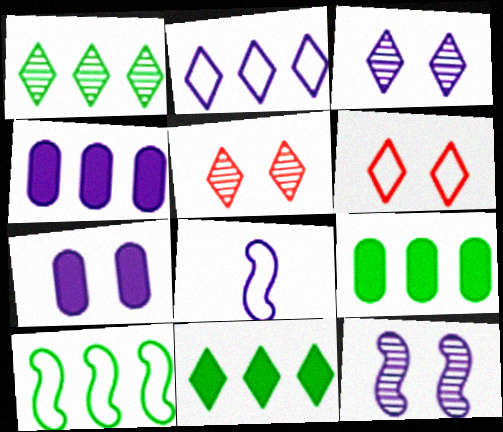[[1, 9, 10], 
[3, 4, 8], 
[5, 8, 9]]